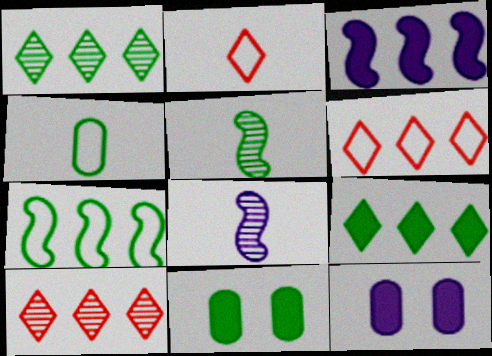[[5, 6, 12], 
[6, 8, 11]]